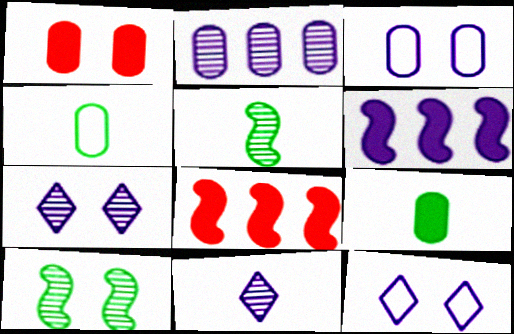[[1, 2, 4], 
[1, 10, 12], 
[3, 6, 11], 
[4, 7, 8]]